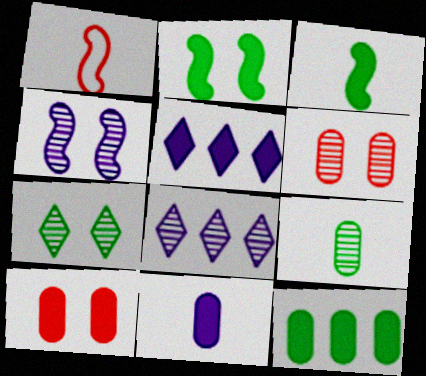[[3, 5, 10], 
[4, 6, 7], 
[10, 11, 12]]